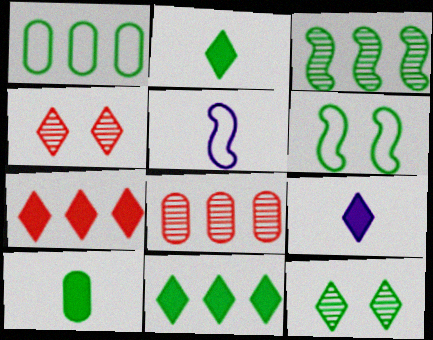[[1, 3, 11], 
[6, 8, 9]]